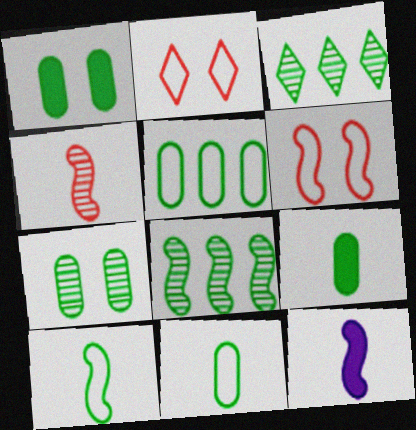[[1, 3, 10], 
[4, 10, 12], 
[5, 7, 9], 
[6, 8, 12]]